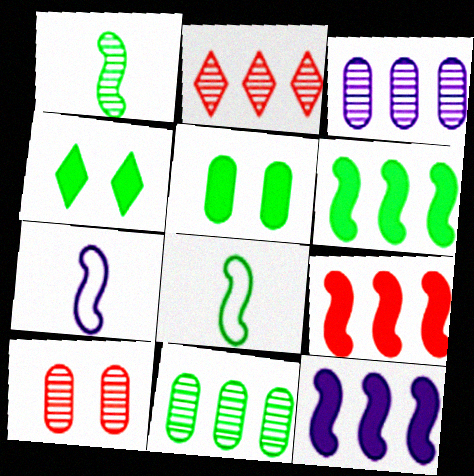[[2, 5, 7], 
[4, 8, 11], 
[6, 9, 12]]